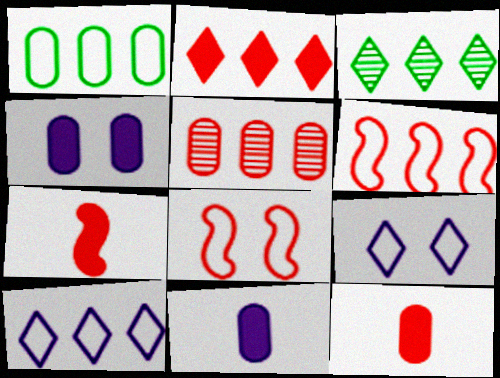[[1, 6, 10], 
[2, 3, 10], 
[2, 5, 6], 
[3, 8, 11]]